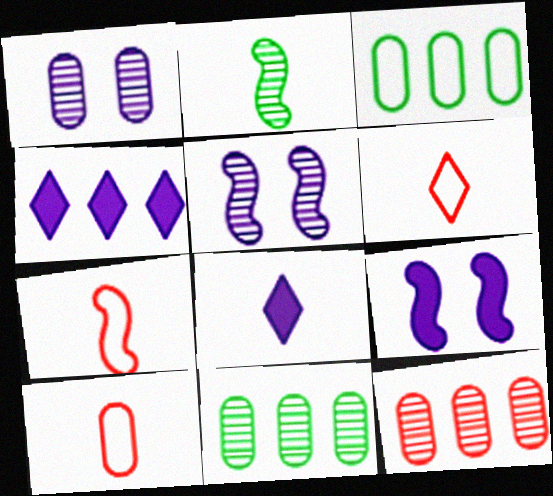[[2, 8, 10], 
[6, 7, 10], 
[6, 9, 11]]